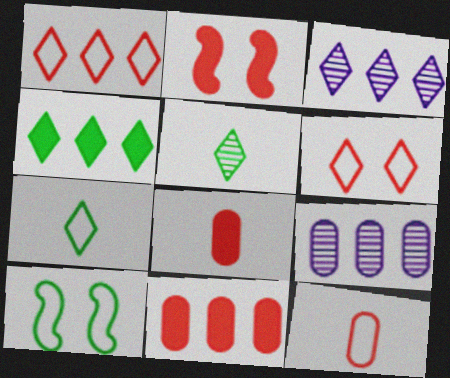[[1, 3, 4], 
[2, 7, 9], 
[3, 8, 10]]